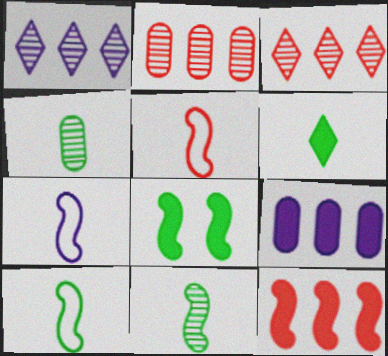[[4, 6, 10], 
[5, 7, 10]]